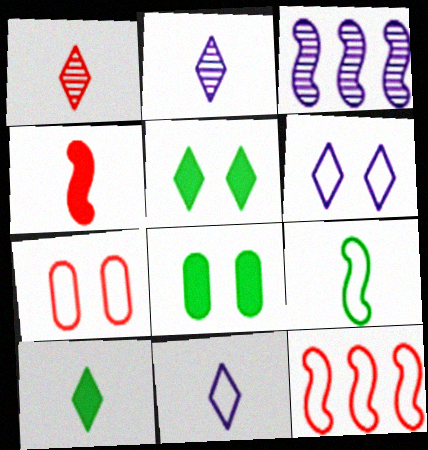[[1, 10, 11], 
[2, 8, 12], 
[3, 7, 10]]